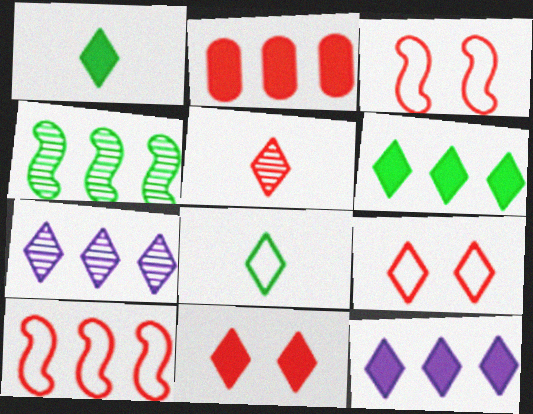[[1, 7, 9], 
[1, 11, 12], 
[2, 3, 5], 
[7, 8, 11]]